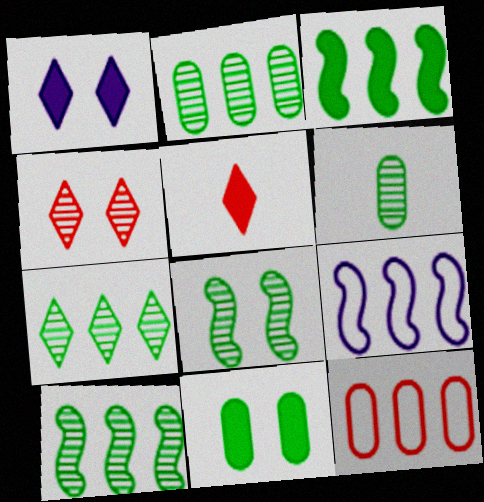[[2, 7, 10], 
[6, 7, 8]]